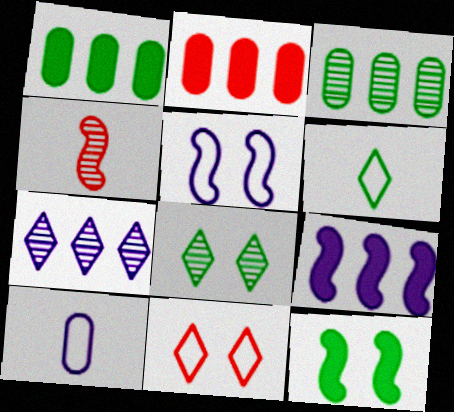[[2, 4, 11], 
[3, 6, 12]]